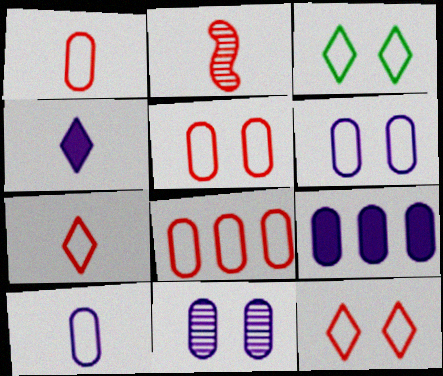[[1, 5, 8], 
[2, 3, 9], 
[9, 10, 11]]